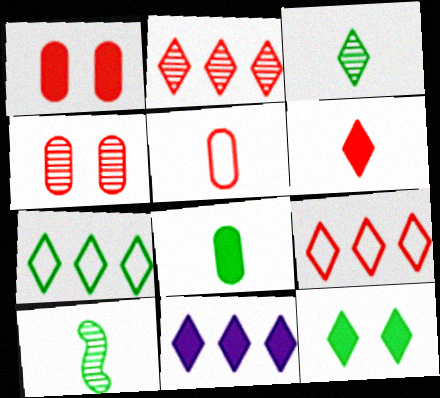[[2, 7, 11], 
[3, 7, 12], 
[6, 11, 12]]